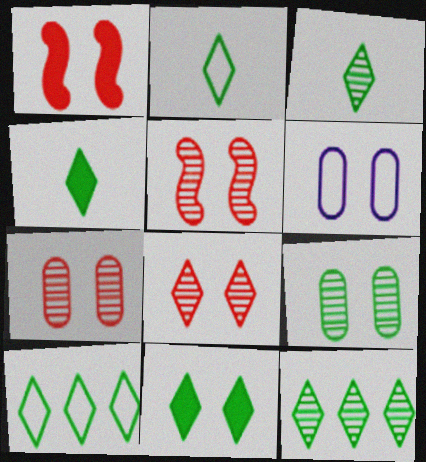[[2, 3, 4], 
[2, 11, 12], 
[3, 10, 11], 
[5, 6, 11], 
[5, 7, 8]]